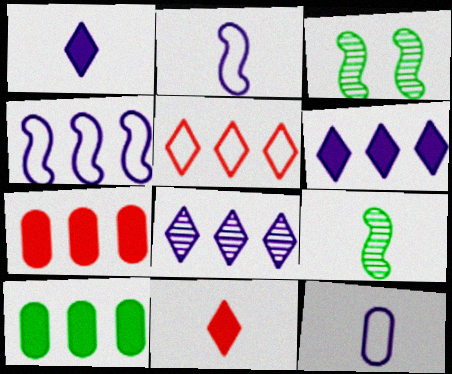[[9, 11, 12]]